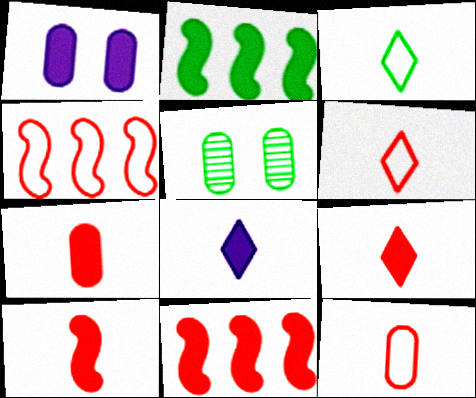[[1, 2, 9], 
[2, 3, 5], 
[4, 5, 8], 
[7, 9, 10]]